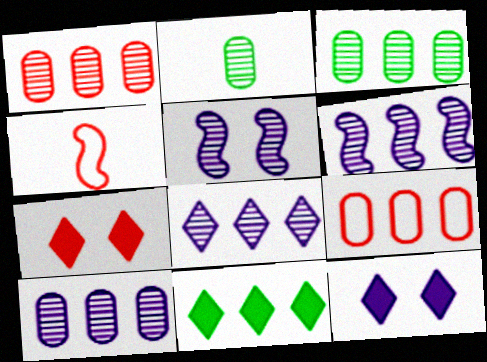[[1, 3, 10], 
[1, 4, 7], 
[3, 4, 12], 
[6, 8, 10], 
[6, 9, 11]]